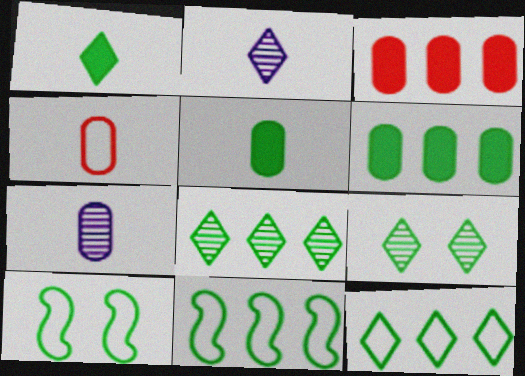[[1, 9, 12], 
[2, 3, 10], 
[4, 5, 7], 
[5, 8, 10], 
[5, 9, 11], 
[6, 8, 11]]